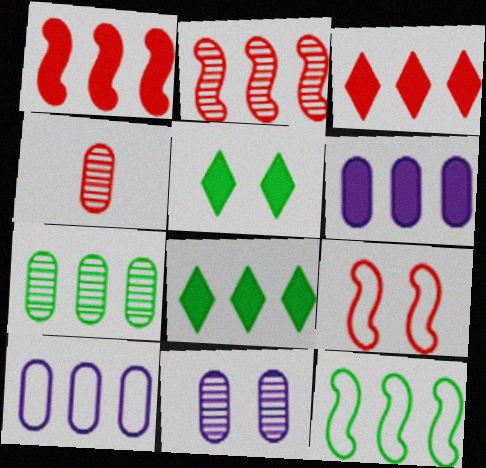[[1, 6, 8], 
[2, 8, 10], 
[3, 4, 9], 
[4, 7, 11], 
[5, 9, 11], 
[7, 8, 12]]